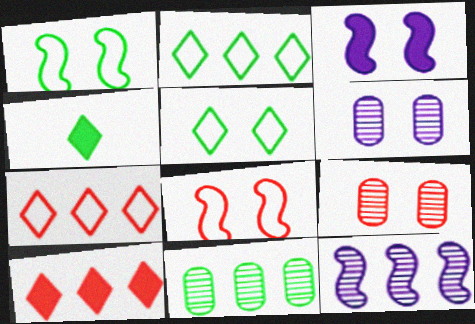[[1, 4, 11], 
[3, 5, 9]]